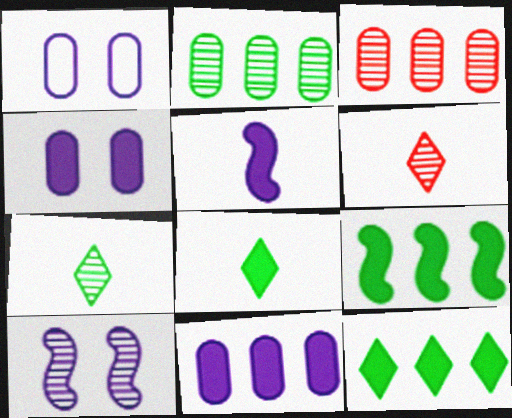[[1, 6, 9], 
[2, 6, 10], 
[3, 7, 10]]